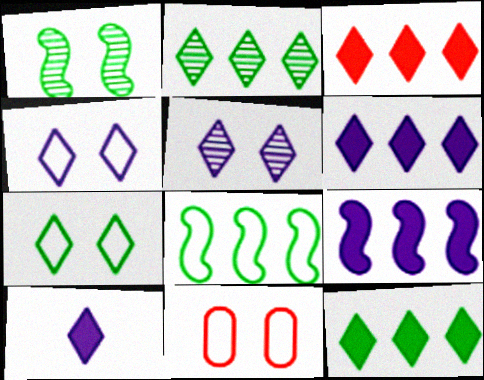[[3, 6, 12]]